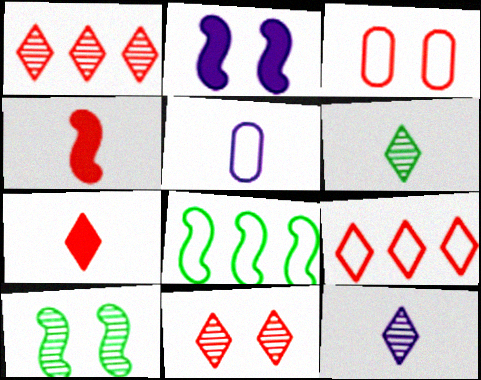[[1, 3, 4], 
[4, 5, 6], 
[7, 9, 11]]